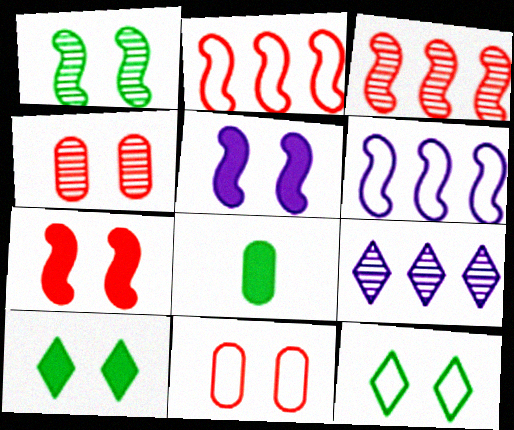[[4, 5, 12]]